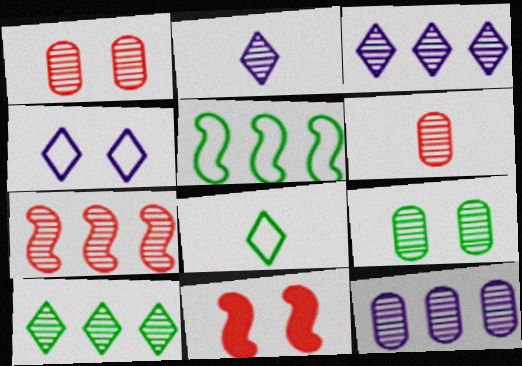[[2, 7, 9], 
[4, 9, 11], 
[6, 9, 12], 
[7, 10, 12], 
[8, 11, 12]]